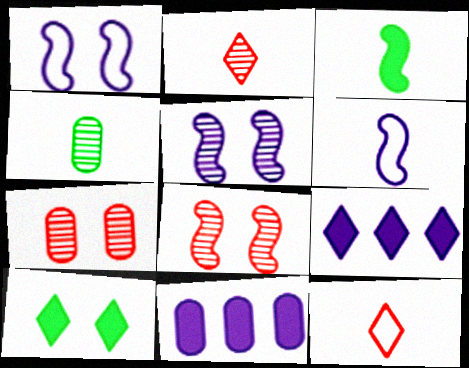[[1, 7, 10]]